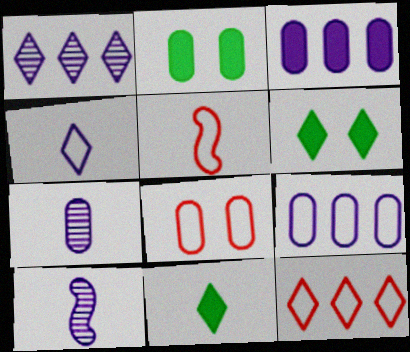[[1, 2, 5], 
[2, 10, 12], 
[5, 7, 11], 
[5, 8, 12]]